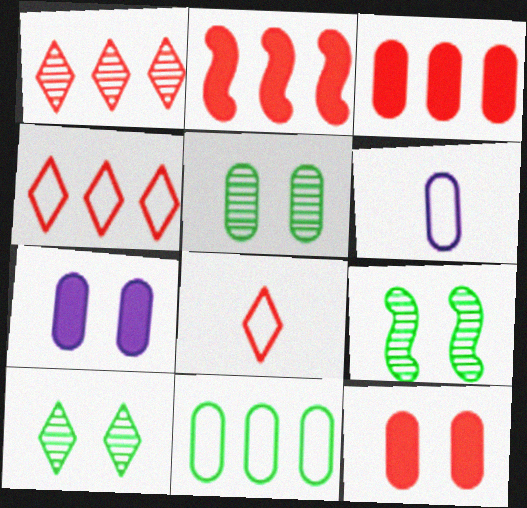[[2, 6, 10], 
[3, 5, 6], 
[5, 9, 10]]